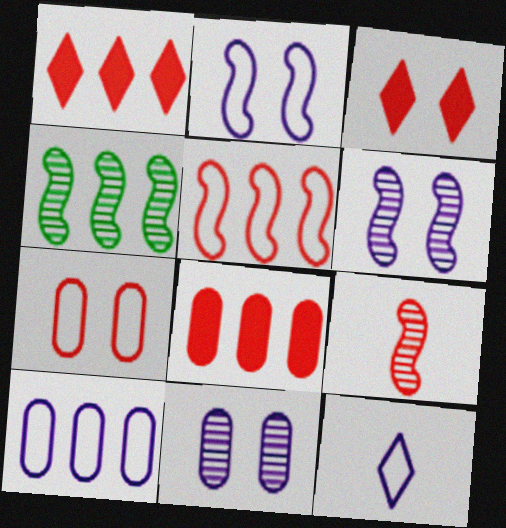[[1, 4, 10], 
[1, 7, 9], 
[2, 10, 12], 
[4, 6, 9]]